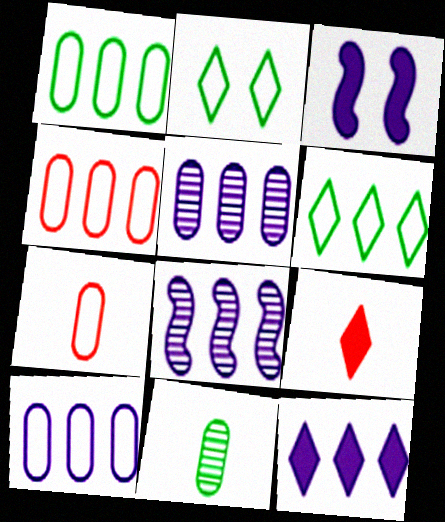[[1, 4, 10], 
[8, 10, 12]]